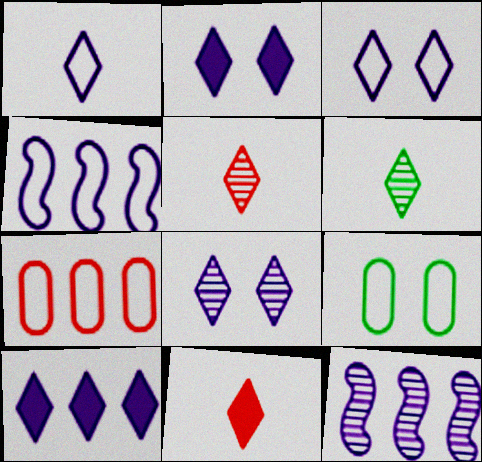[[1, 6, 11], 
[1, 8, 10], 
[2, 3, 8], 
[9, 11, 12]]